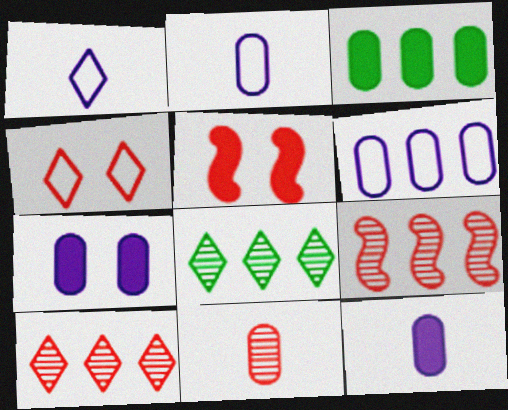[[2, 5, 8]]